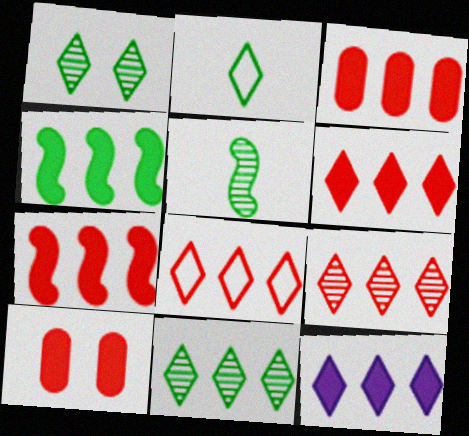[[3, 4, 12], 
[3, 6, 7], 
[6, 8, 9], 
[8, 11, 12]]